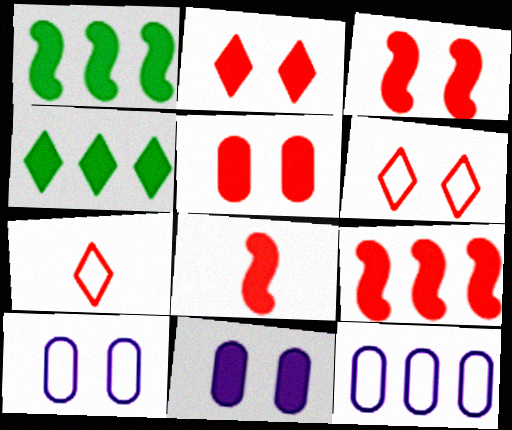[[2, 3, 5], 
[3, 8, 9], 
[4, 8, 11]]